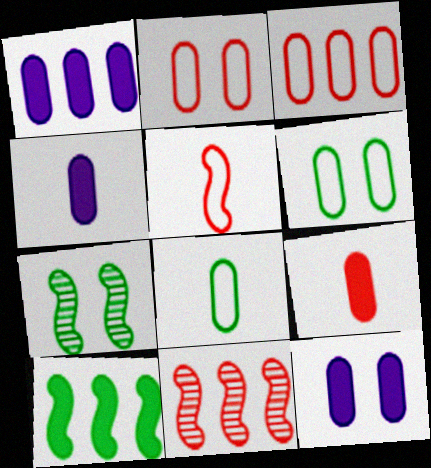[[1, 4, 12]]